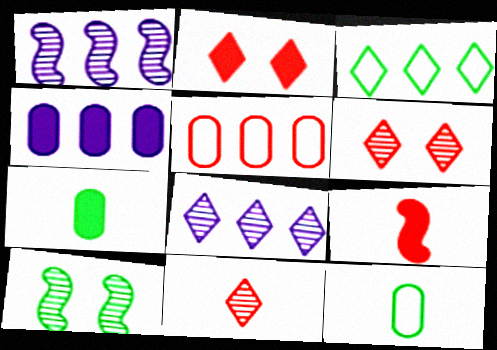[[1, 2, 12], 
[3, 7, 10], 
[5, 6, 9]]